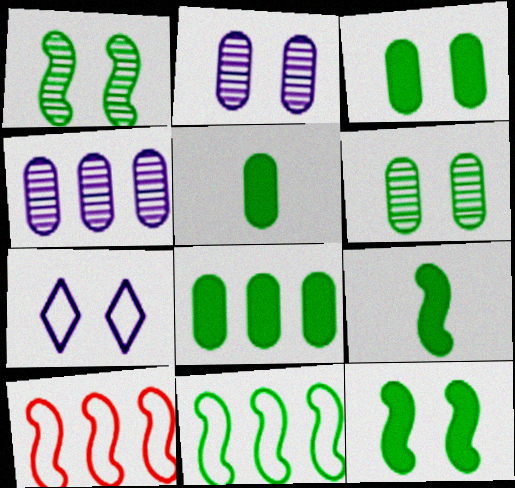[[1, 9, 11], 
[3, 5, 8]]